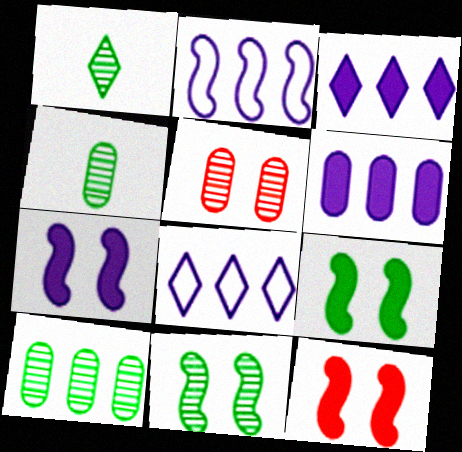[[1, 10, 11], 
[4, 8, 12], 
[7, 9, 12]]